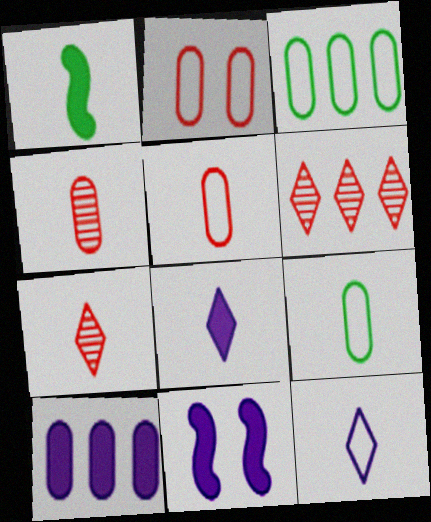[[1, 4, 12], 
[3, 7, 11], 
[6, 9, 11], 
[8, 10, 11]]